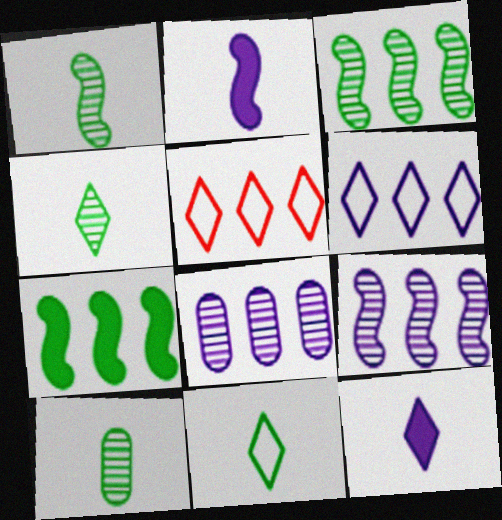[[1, 4, 10], 
[5, 7, 8]]